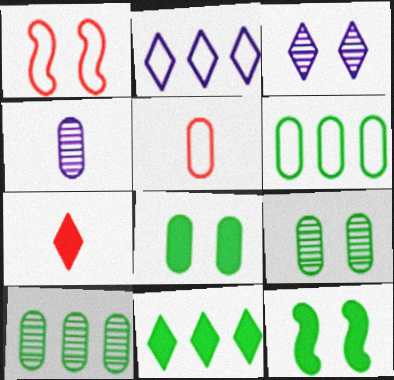[[1, 3, 8], 
[1, 4, 11]]